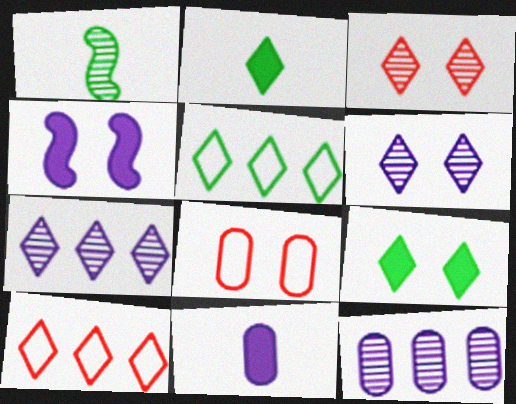[[1, 3, 12], 
[2, 6, 10]]